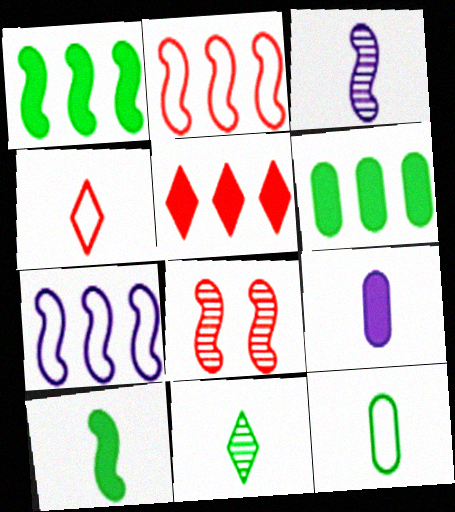[[7, 8, 10], 
[10, 11, 12]]